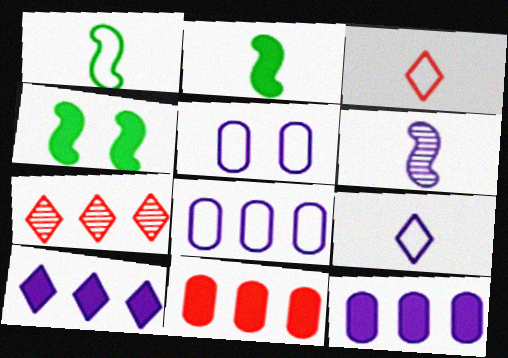[[2, 5, 7], 
[5, 6, 10]]